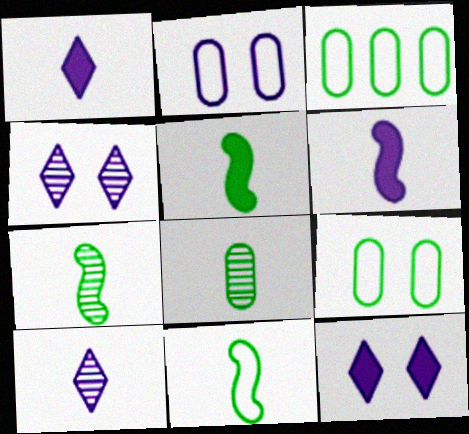[[5, 7, 11]]